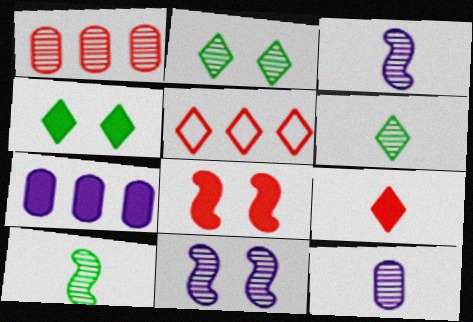[[1, 2, 3], 
[1, 6, 11]]